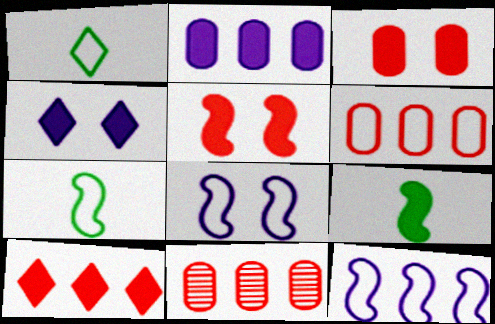[[1, 6, 8], 
[4, 7, 11]]